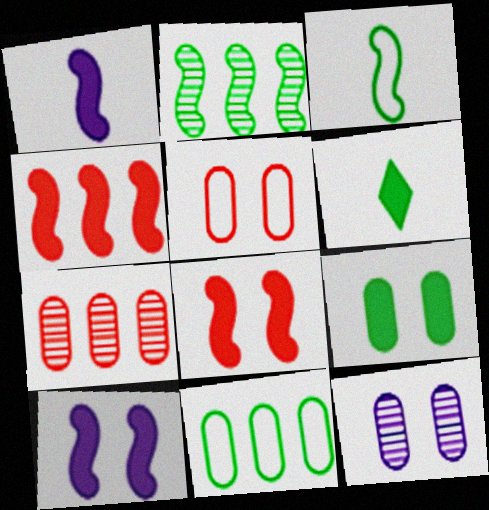[[5, 9, 12]]